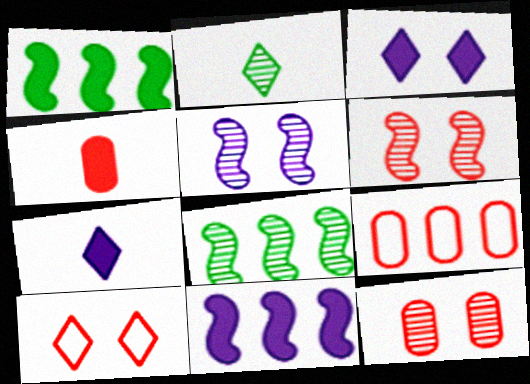[[1, 3, 4], 
[4, 9, 12]]